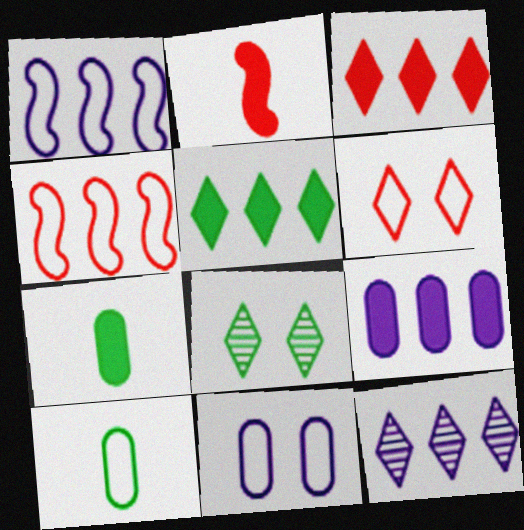[[1, 6, 10], 
[1, 9, 12]]